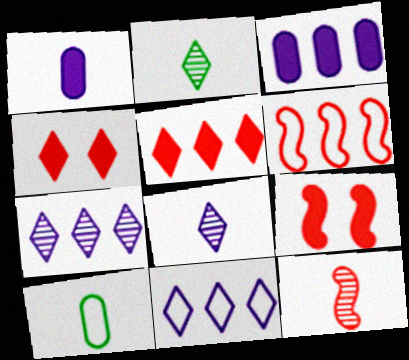[[2, 4, 11], 
[6, 9, 12], 
[7, 9, 10]]